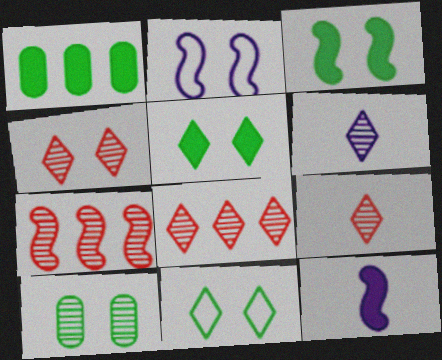[[1, 2, 9], 
[3, 10, 11], 
[4, 8, 9], 
[6, 7, 10]]